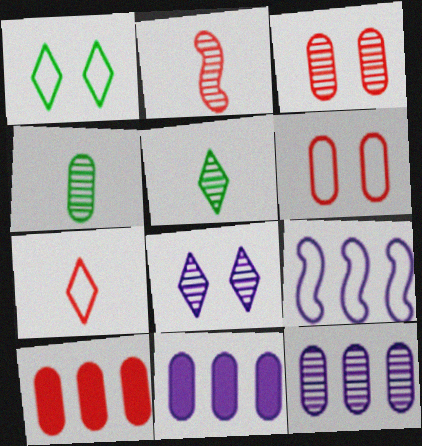[[1, 2, 11], 
[3, 4, 12], 
[4, 6, 11]]